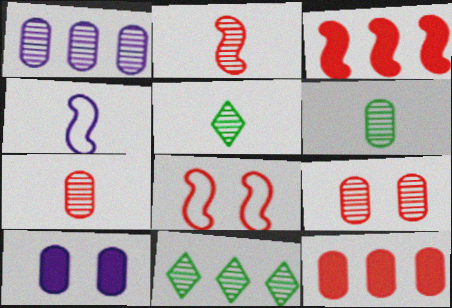[[1, 6, 9], 
[2, 3, 8]]